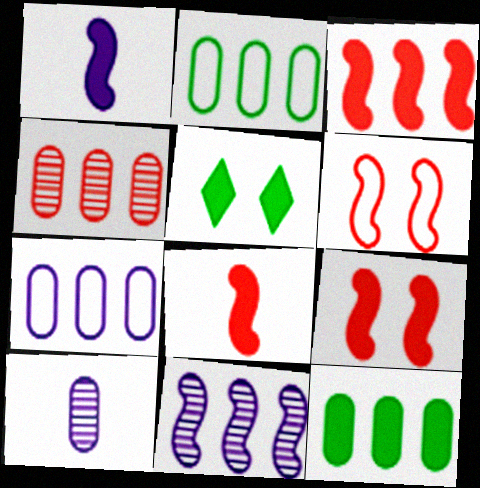[[3, 8, 9], 
[4, 7, 12]]